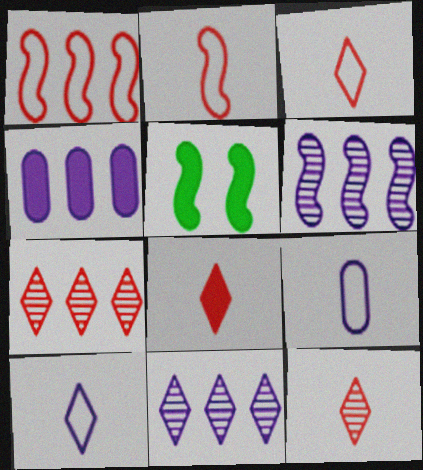[[2, 5, 6], 
[3, 8, 12], 
[4, 5, 8], 
[5, 7, 9]]